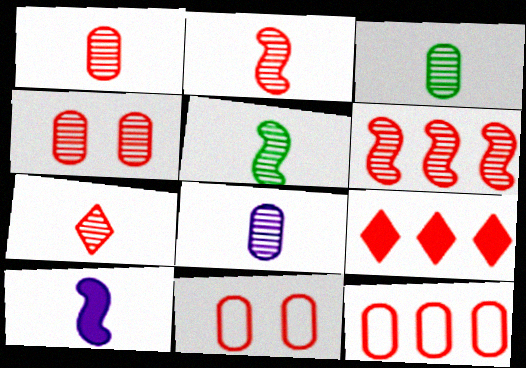[[1, 2, 7], 
[1, 3, 8], 
[2, 9, 11], 
[4, 6, 7], 
[5, 7, 8], 
[6, 9, 12]]